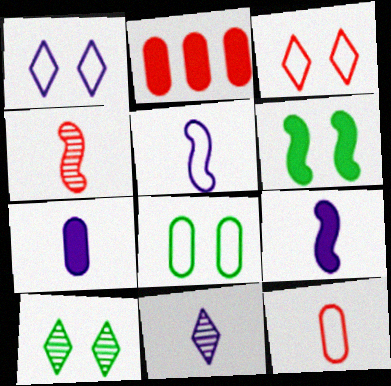[[2, 3, 4], 
[2, 5, 10], 
[5, 7, 11], 
[6, 8, 10]]